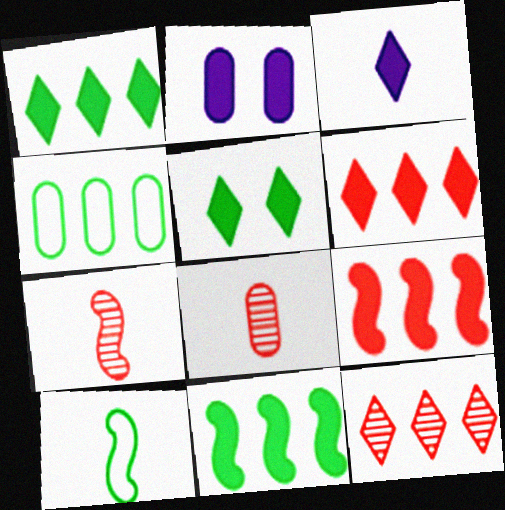[[2, 4, 8], 
[2, 10, 12], 
[3, 5, 6], 
[3, 8, 10]]